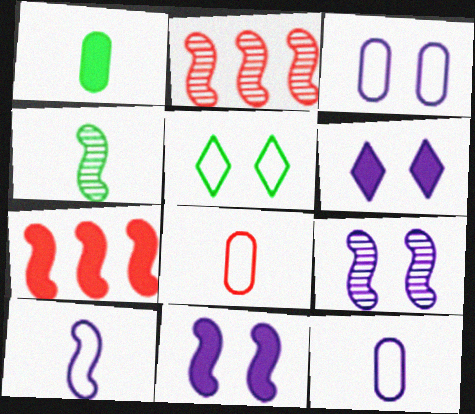[[1, 6, 7], 
[2, 4, 9], 
[3, 6, 9]]